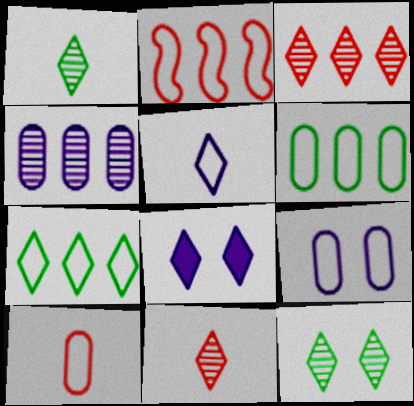[[6, 9, 10], 
[7, 8, 11]]